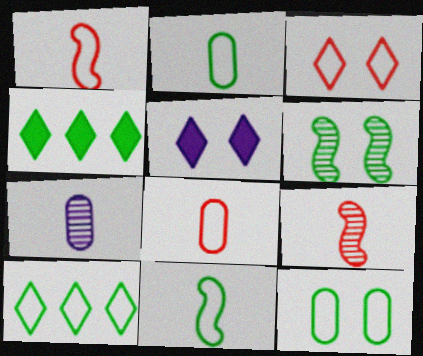[[2, 4, 6], 
[10, 11, 12]]